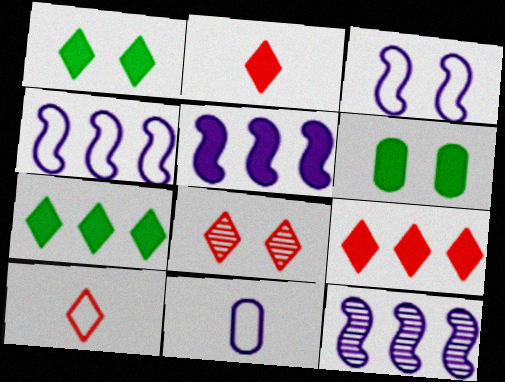[[2, 5, 6], 
[3, 6, 8], 
[4, 5, 12], 
[6, 10, 12], 
[8, 9, 10]]